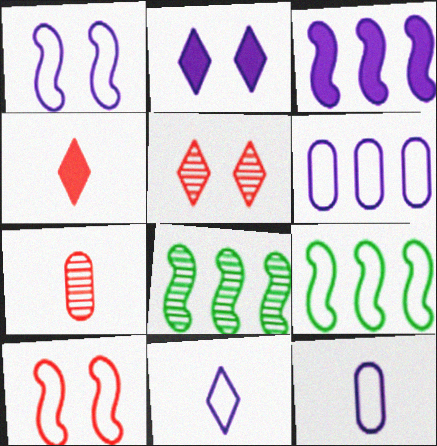[[1, 6, 11], 
[2, 7, 9]]